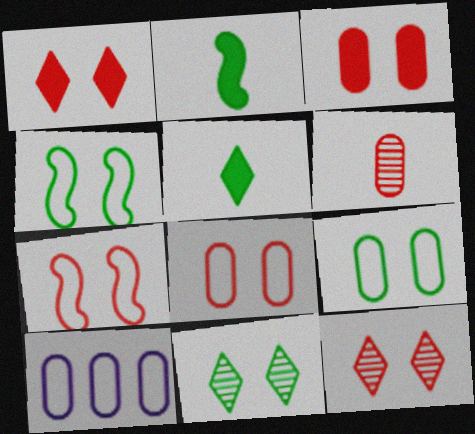[[2, 10, 12], 
[3, 7, 12]]